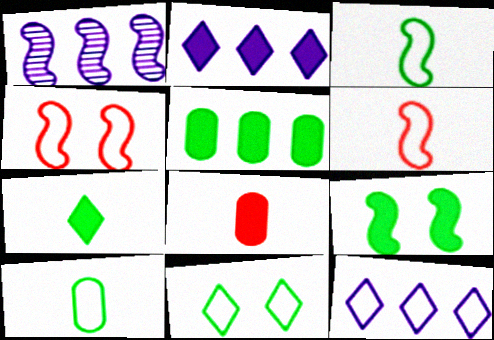[[1, 6, 9], 
[1, 8, 11], 
[2, 8, 9], 
[4, 10, 12], 
[5, 7, 9]]